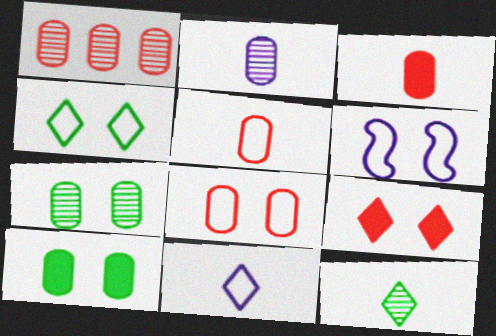[[1, 2, 7], 
[1, 3, 8], 
[4, 6, 8], 
[6, 7, 9]]